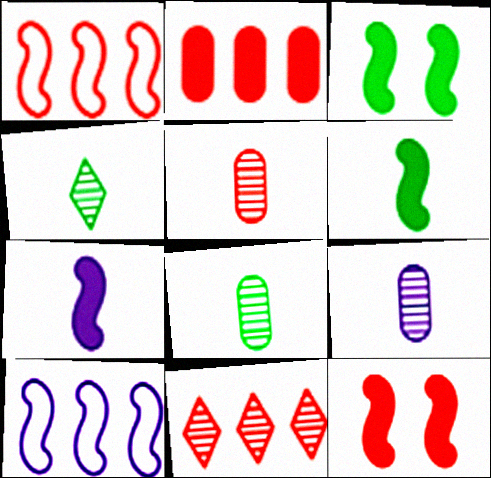[[1, 2, 11], 
[5, 8, 9]]